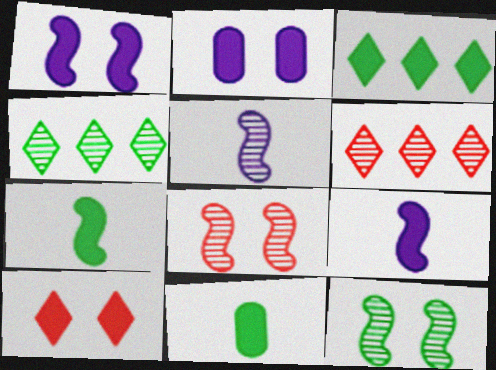[]